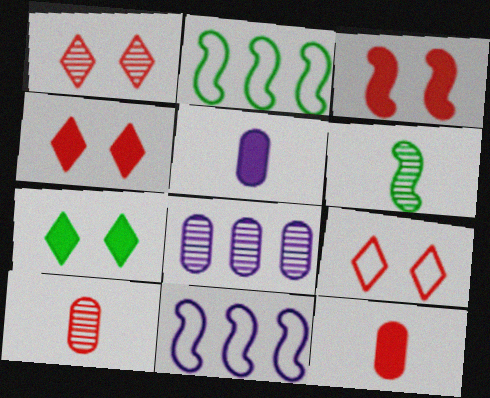[[1, 2, 5], 
[1, 4, 9], 
[1, 6, 8], 
[3, 6, 11], 
[7, 10, 11]]